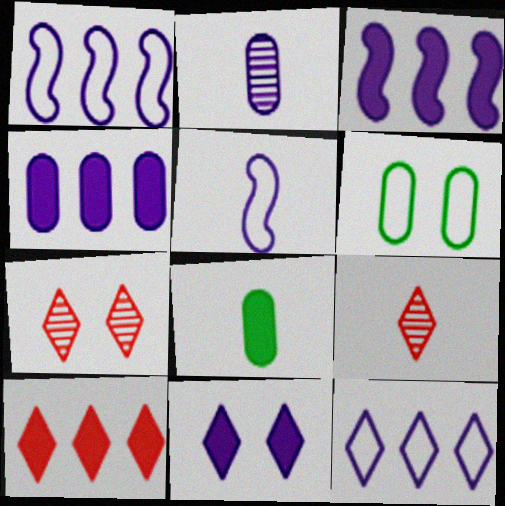[[1, 2, 11], 
[1, 7, 8], 
[3, 6, 9], 
[5, 8, 9]]